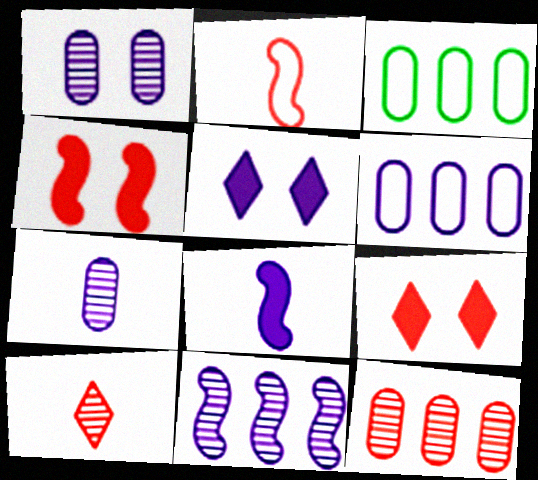[[2, 9, 12]]